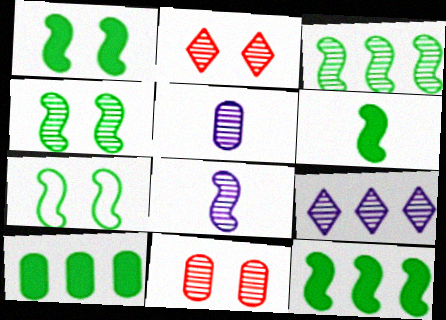[[1, 4, 7], 
[1, 6, 12], 
[2, 3, 5], 
[3, 6, 7]]